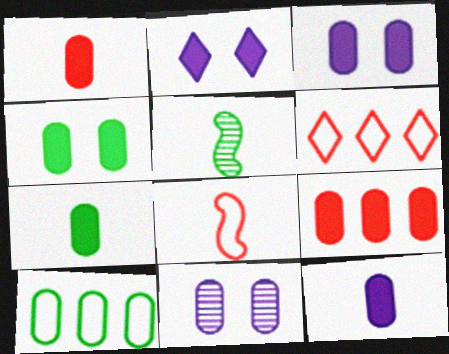[[1, 7, 12], 
[1, 10, 11], 
[3, 5, 6], 
[3, 7, 9], 
[4, 9, 12]]